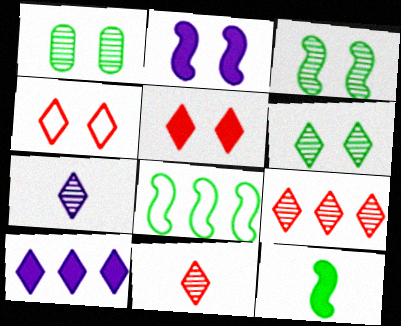[[1, 2, 4], 
[1, 3, 6], 
[3, 8, 12], 
[6, 7, 9]]